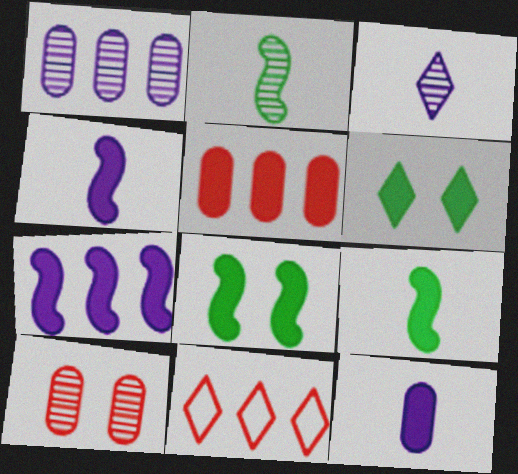[[3, 6, 11], 
[4, 5, 6]]